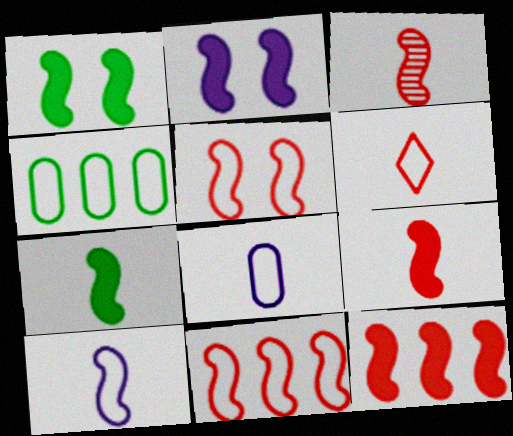[[2, 7, 12], 
[3, 5, 12], 
[3, 7, 10]]